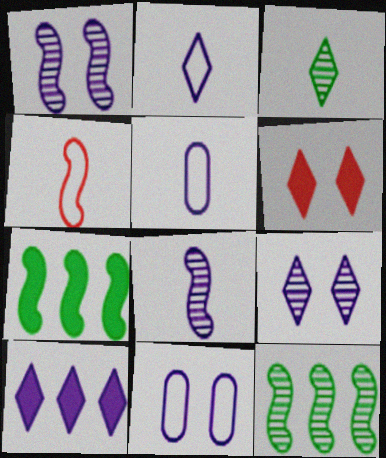[[1, 4, 7], 
[1, 5, 10], 
[2, 9, 10], 
[5, 6, 12], 
[8, 10, 11]]